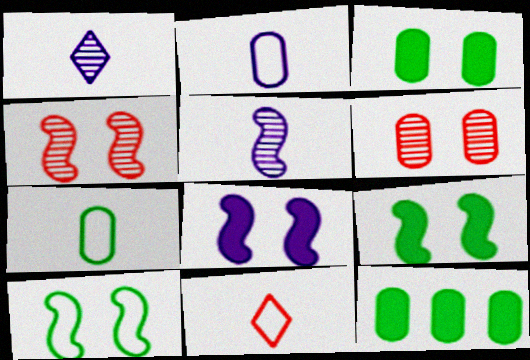[[2, 6, 12], 
[4, 8, 10]]